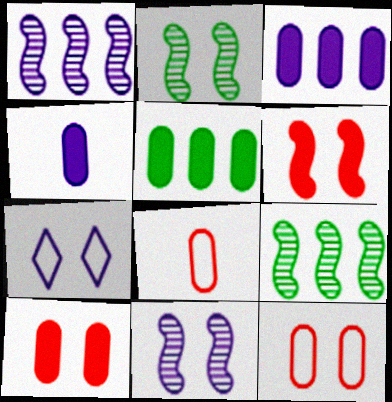[[1, 4, 7], 
[2, 7, 10], 
[4, 5, 10]]